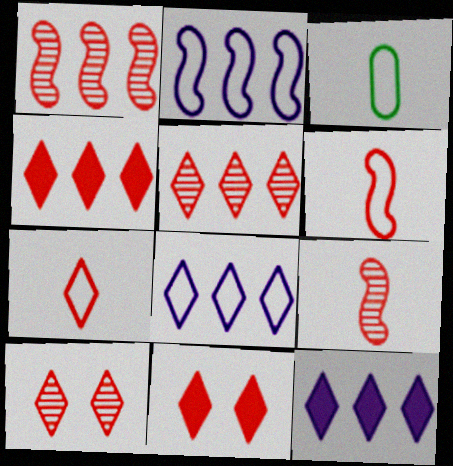[[4, 7, 10], 
[5, 7, 11]]